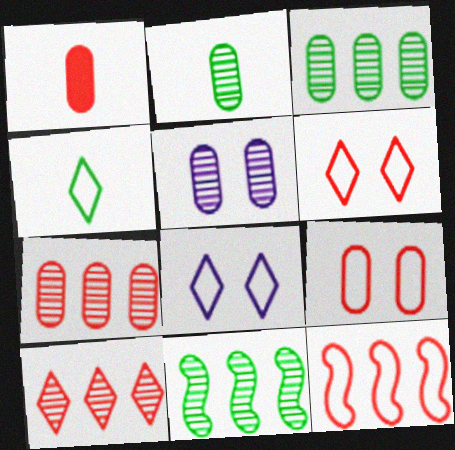[[1, 7, 9], 
[1, 8, 11], 
[2, 5, 7]]